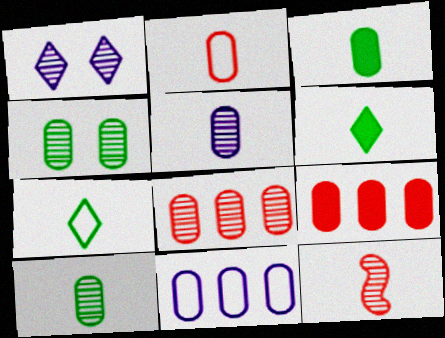[[2, 3, 5], 
[4, 5, 8]]